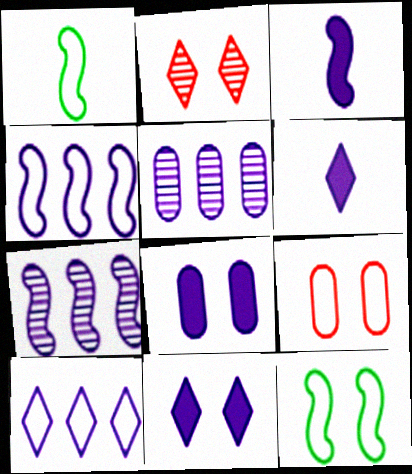[[1, 9, 10], 
[2, 8, 12]]